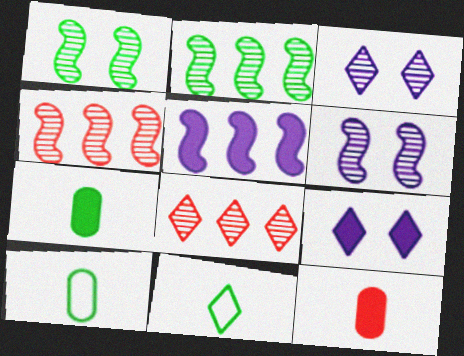[[4, 9, 10], 
[8, 9, 11]]